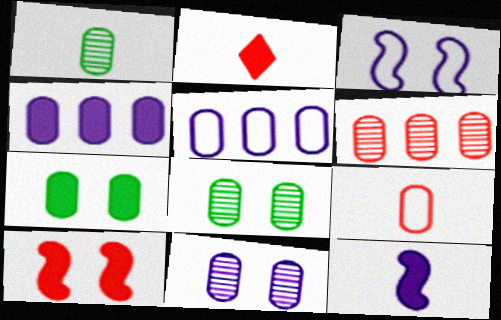[[1, 6, 11], 
[4, 8, 9]]